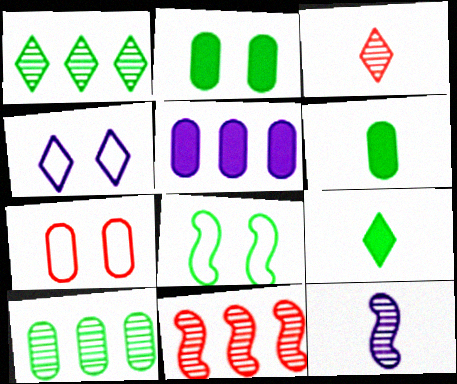[[1, 6, 8], 
[3, 5, 8], 
[4, 5, 12], 
[4, 6, 11], 
[4, 7, 8], 
[8, 9, 10]]